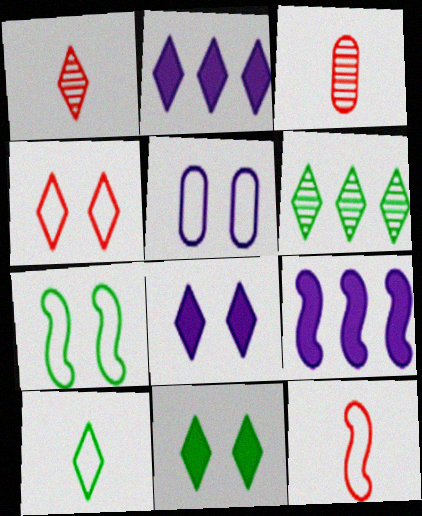[[2, 3, 7], 
[4, 5, 7], 
[6, 10, 11]]